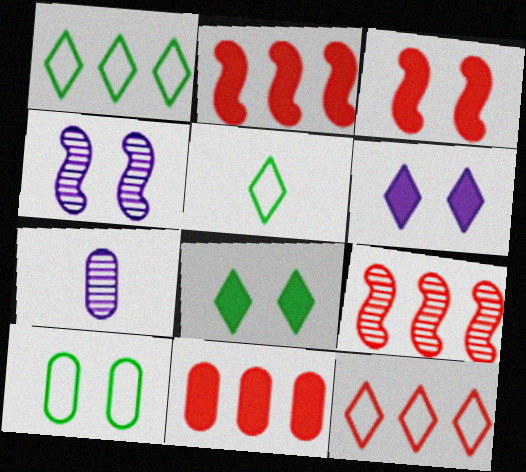[[1, 3, 7], 
[4, 5, 11], 
[7, 10, 11], 
[9, 11, 12]]